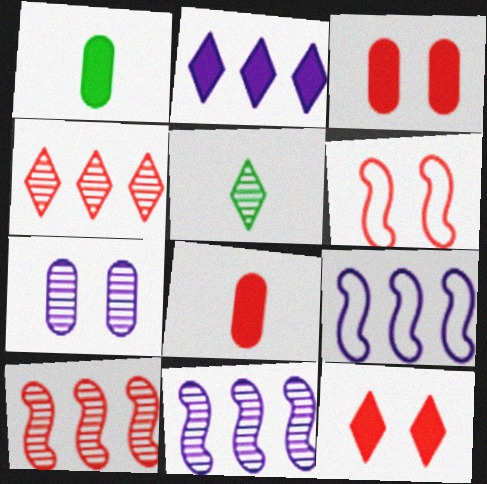[[3, 5, 9], 
[4, 6, 8], 
[5, 7, 10]]